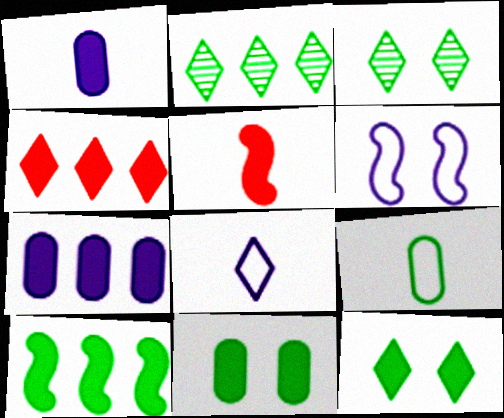[[3, 4, 8], 
[3, 9, 10], 
[4, 7, 10], 
[5, 7, 12]]